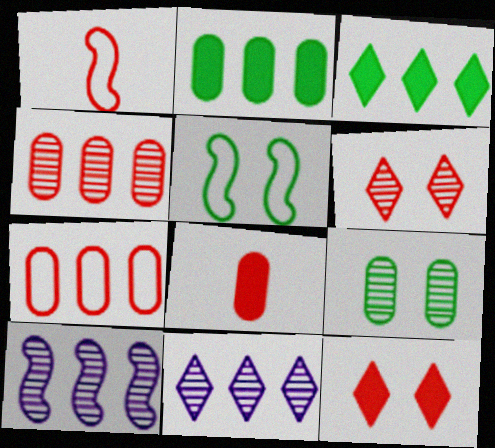[[1, 4, 12], 
[3, 7, 10], 
[5, 8, 11]]